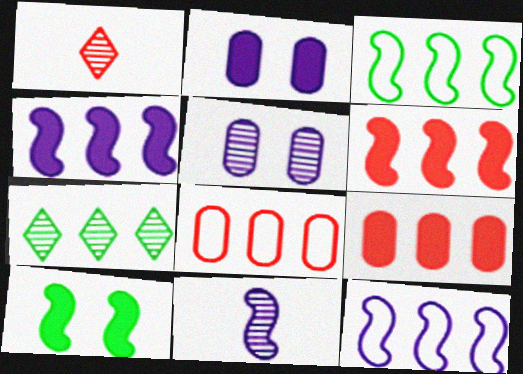[[1, 2, 3], 
[4, 7, 8], 
[7, 9, 12]]